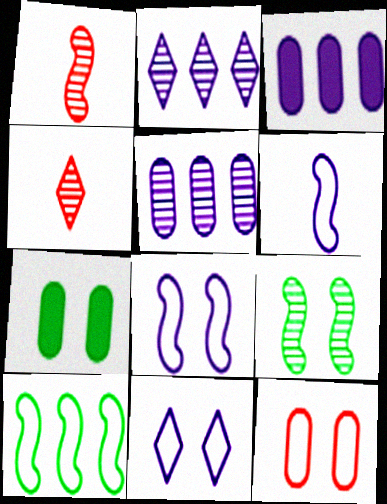[[4, 5, 9]]